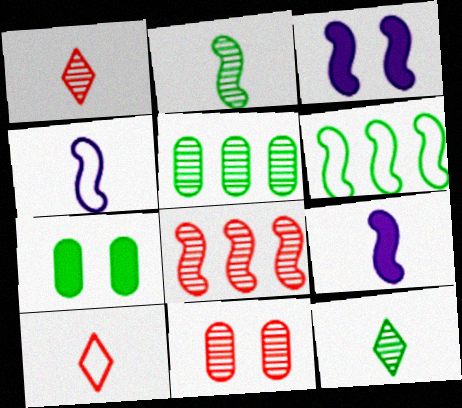[[1, 8, 11], 
[3, 5, 10], 
[6, 7, 12]]